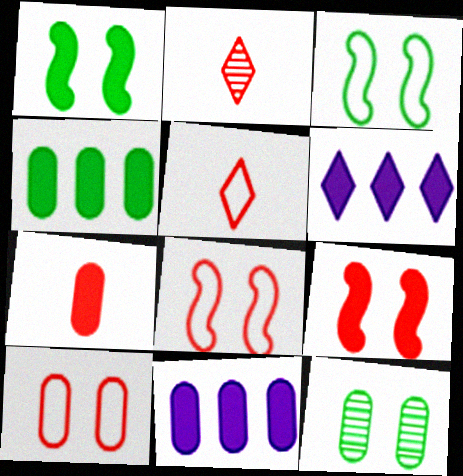[[1, 6, 7], 
[2, 3, 11]]